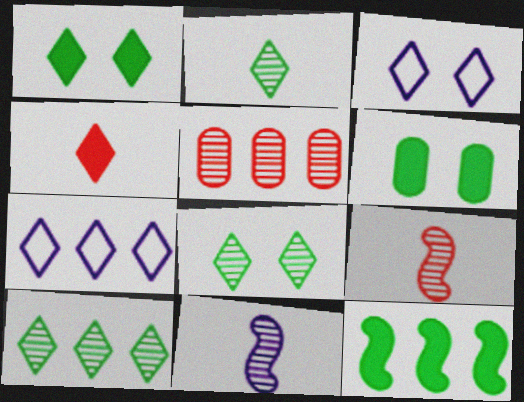[[2, 8, 10], 
[3, 4, 10], 
[4, 7, 8], 
[5, 7, 12], 
[5, 8, 11], 
[6, 7, 9]]